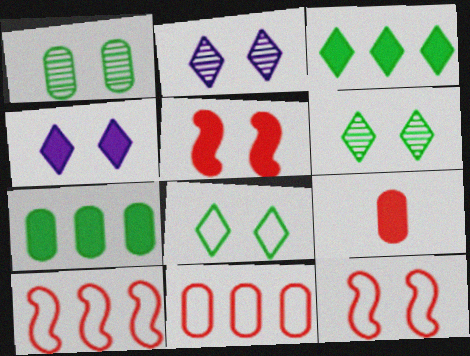[[1, 4, 12]]